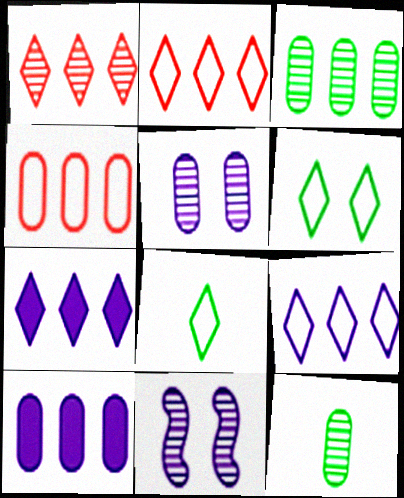[[1, 11, 12], 
[3, 4, 10]]